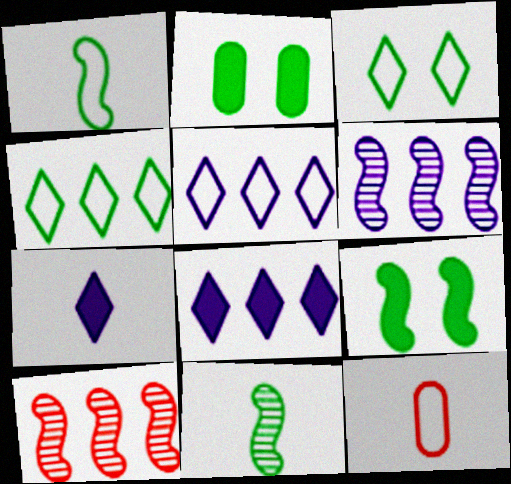[[2, 4, 11], 
[7, 11, 12]]